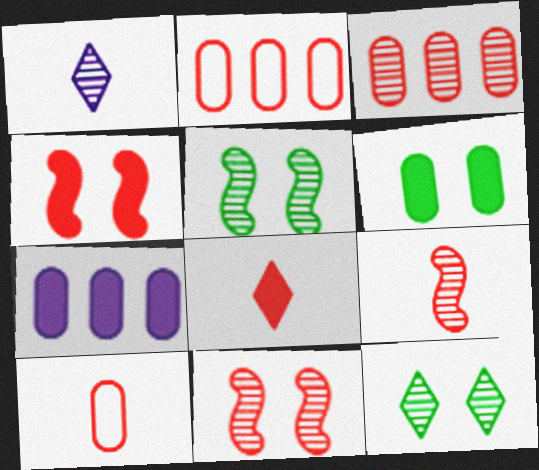[[1, 3, 5], 
[2, 8, 11], 
[8, 9, 10]]